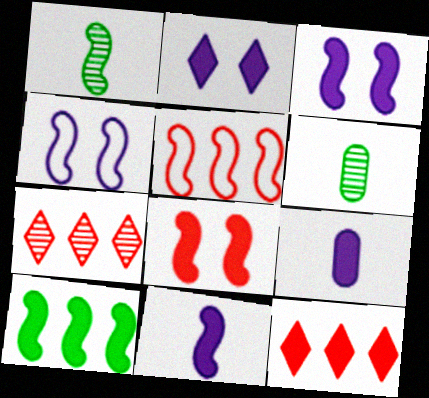[[1, 3, 5], 
[2, 5, 6], 
[4, 6, 12], 
[8, 10, 11]]